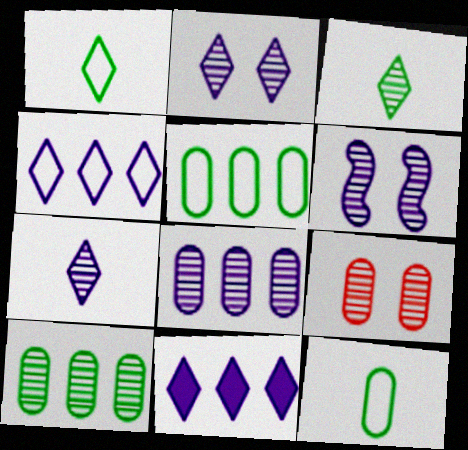[[6, 7, 8]]